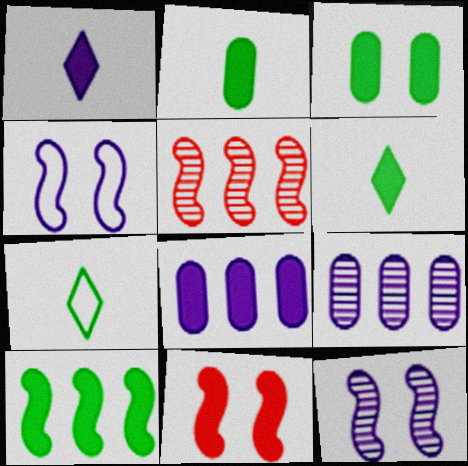[[1, 4, 9], 
[3, 6, 10], 
[6, 8, 11], 
[7, 9, 11]]